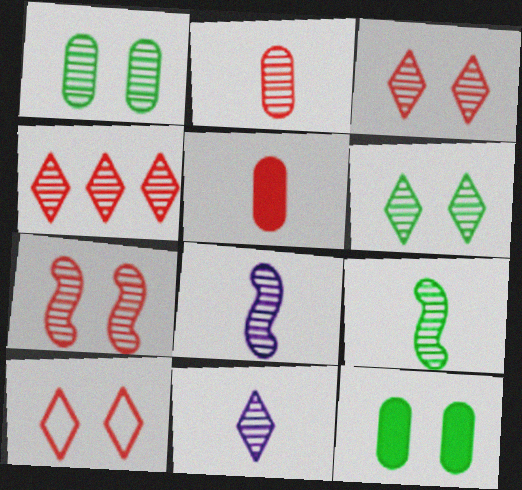[[1, 4, 8], 
[2, 4, 7], 
[2, 9, 11], 
[4, 6, 11]]